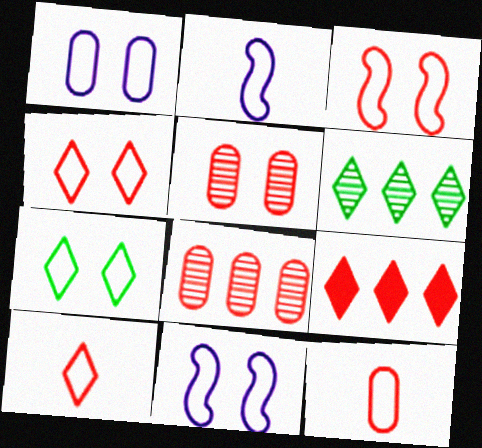[[1, 3, 7]]